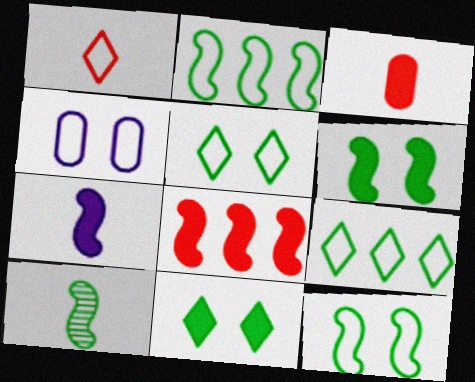[[1, 2, 4], 
[2, 6, 10], 
[6, 7, 8]]